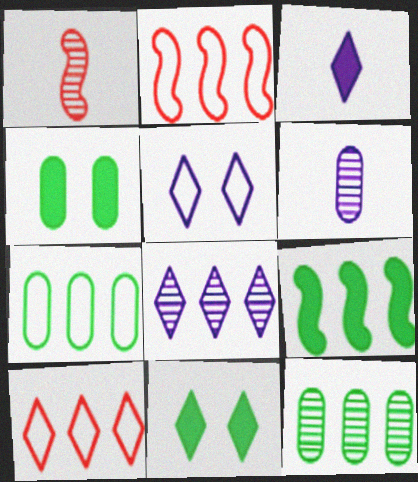[[2, 6, 11], 
[3, 5, 8]]